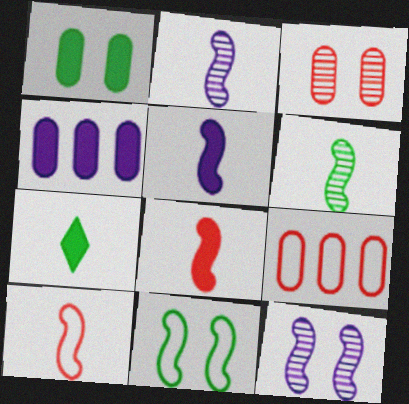[[5, 6, 10], 
[7, 9, 12]]